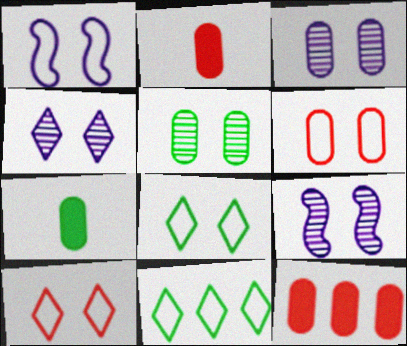[[1, 6, 8], 
[2, 9, 11], 
[3, 4, 9]]